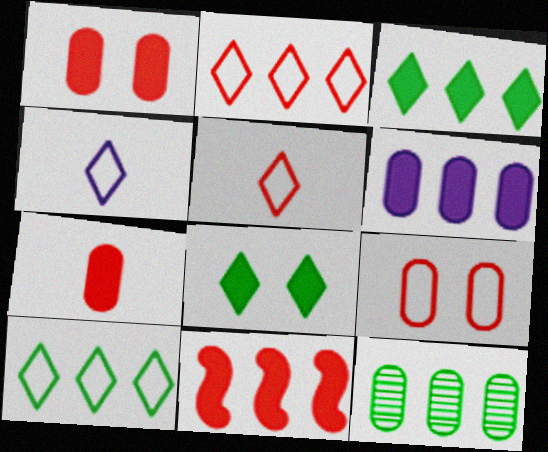[[3, 6, 11]]